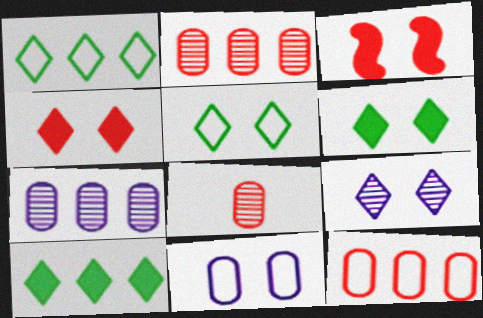[[4, 5, 9]]